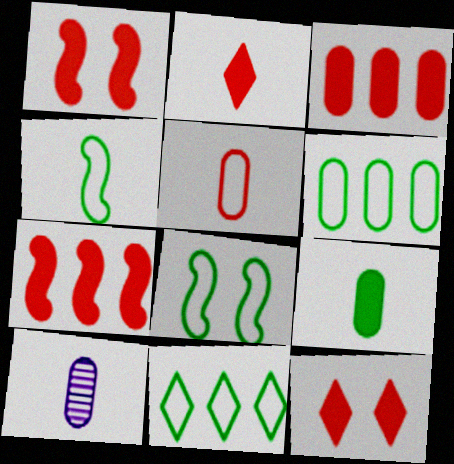[[1, 2, 3], 
[1, 10, 11], 
[2, 4, 10], 
[5, 9, 10]]